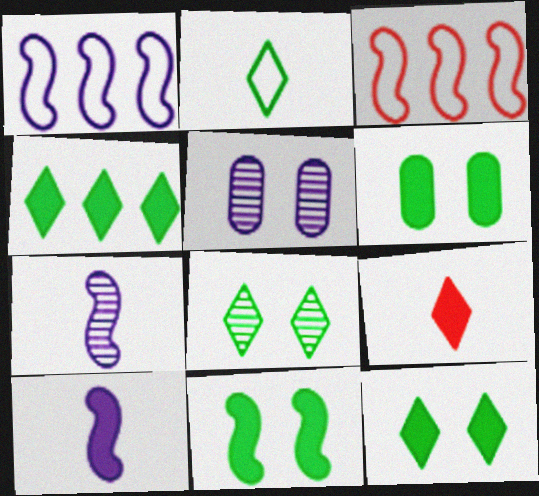[[2, 4, 8], 
[3, 7, 11], 
[6, 11, 12]]